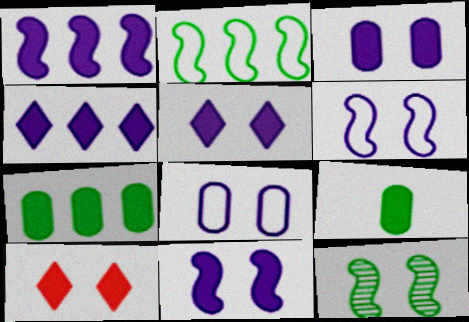[[1, 9, 10], 
[3, 5, 11], 
[8, 10, 12]]